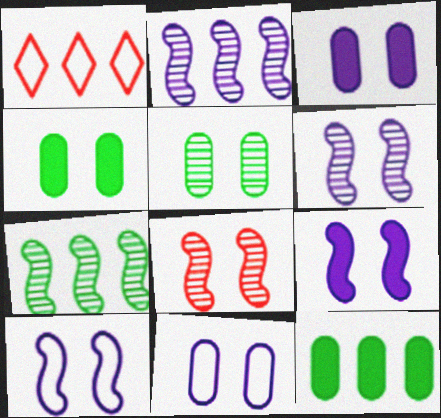[[1, 2, 12], 
[6, 9, 10]]